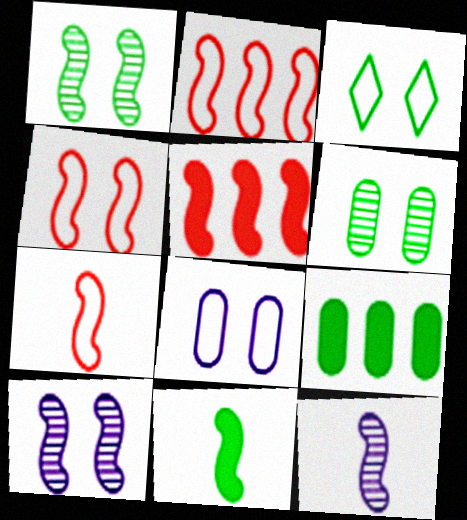[[2, 4, 7], 
[2, 10, 11], 
[3, 4, 8], 
[7, 11, 12]]